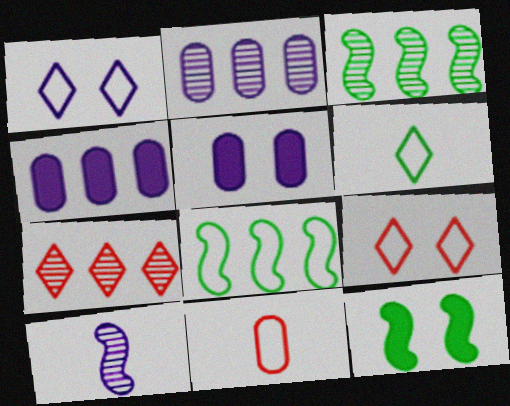[[1, 4, 10], 
[1, 8, 11], 
[2, 3, 7], 
[4, 7, 8]]